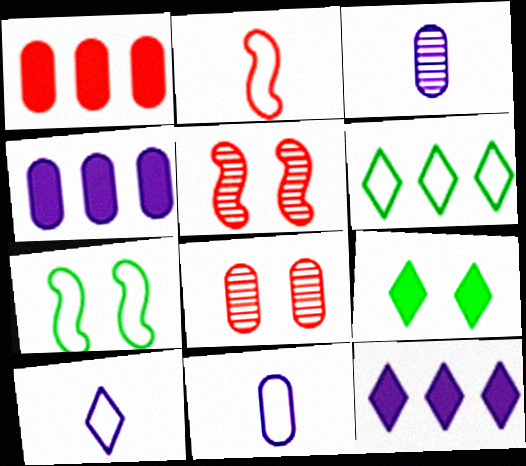[]